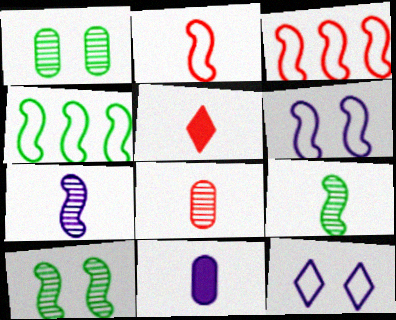[[2, 4, 6], 
[2, 5, 8]]